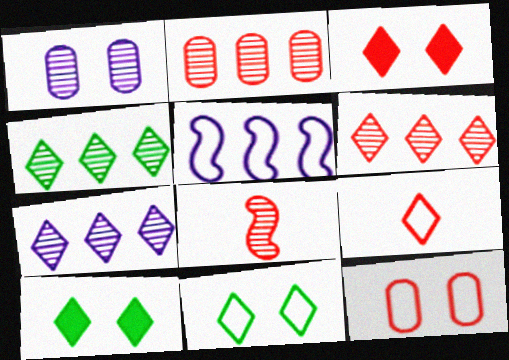[[1, 4, 8], 
[3, 6, 9], 
[4, 6, 7], 
[7, 9, 10]]